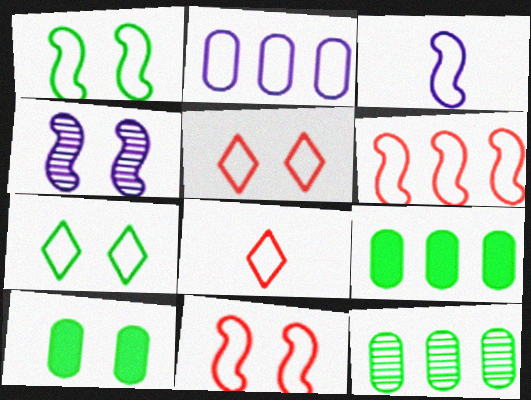[[1, 2, 8], 
[1, 3, 6], 
[4, 5, 10], 
[4, 8, 9]]